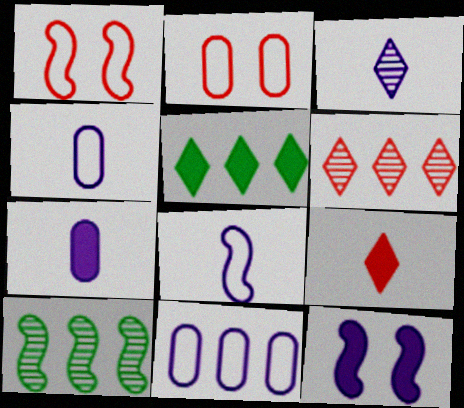[[3, 7, 8], 
[3, 11, 12]]